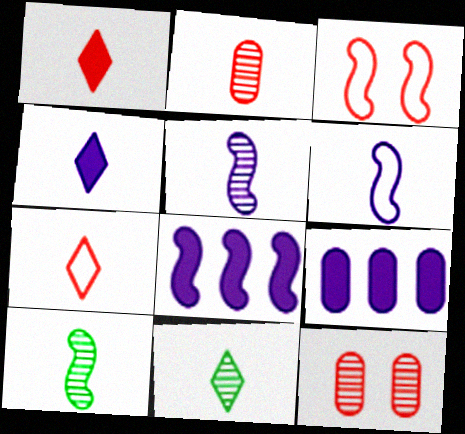[[2, 5, 11], 
[3, 8, 10], 
[3, 9, 11], 
[4, 7, 11]]